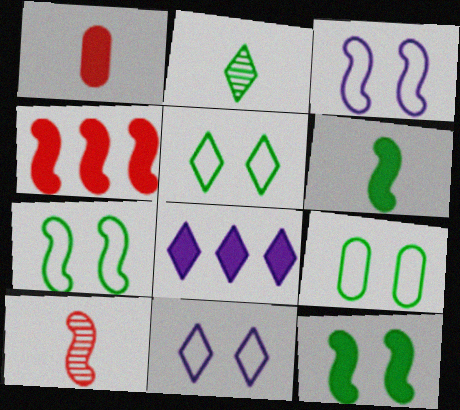[[1, 8, 12], 
[5, 7, 9], 
[8, 9, 10]]